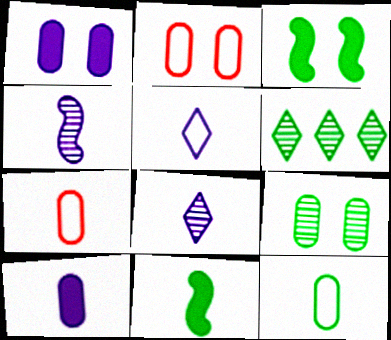[[1, 2, 9], 
[3, 6, 12], 
[4, 5, 10], 
[7, 8, 11]]